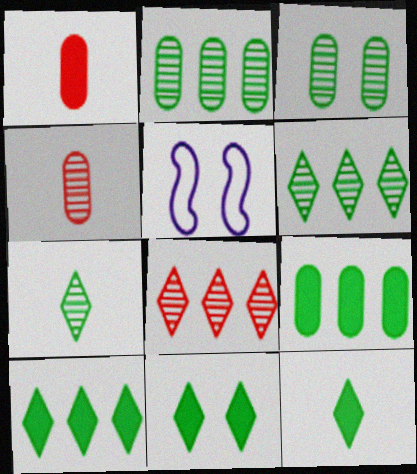[[1, 5, 6], 
[4, 5, 10], 
[10, 11, 12]]